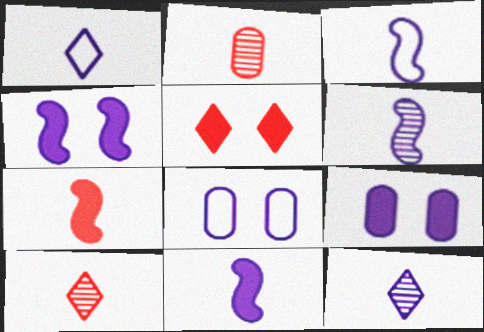[[3, 6, 11]]